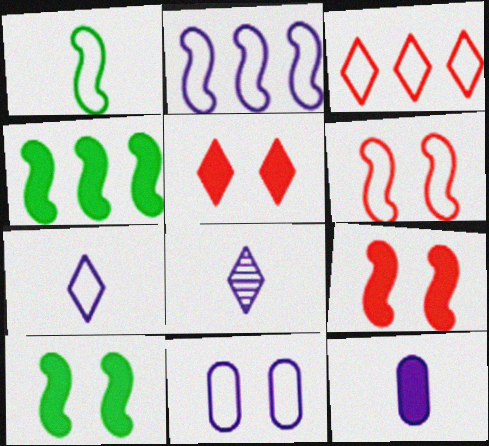[[1, 2, 6], 
[1, 3, 11], 
[2, 7, 11], 
[4, 5, 12]]